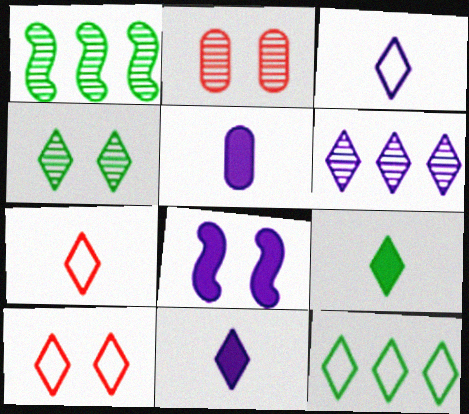[[1, 5, 10], 
[3, 10, 12], 
[4, 9, 12], 
[6, 9, 10]]